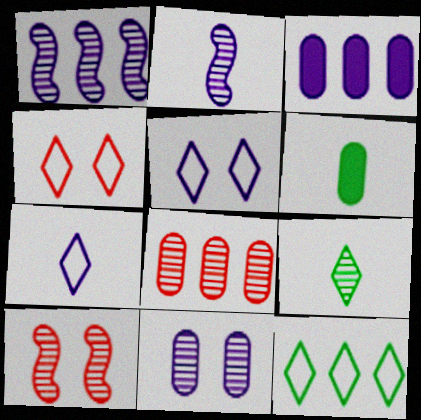[[1, 4, 6], 
[2, 3, 5], 
[4, 7, 12]]